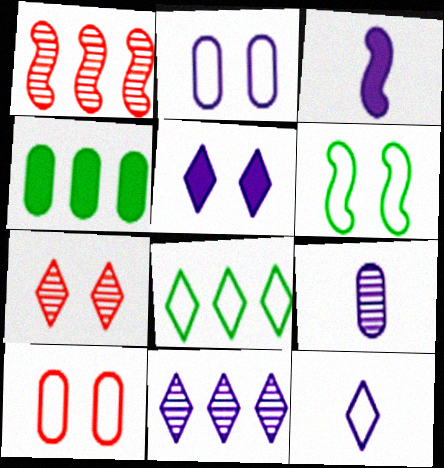[[1, 3, 6], 
[2, 3, 11], 
[3, 9, 12], 
[4, 9, 10], 
[5, 11, 12]]